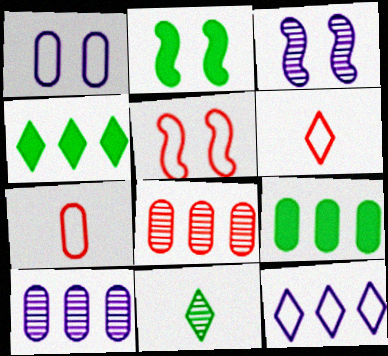[[2, 3, 5], 
[2, 6, 10], 
[3, 4, 7], 
[3, 6, 9], 
[3, 8, 11]]